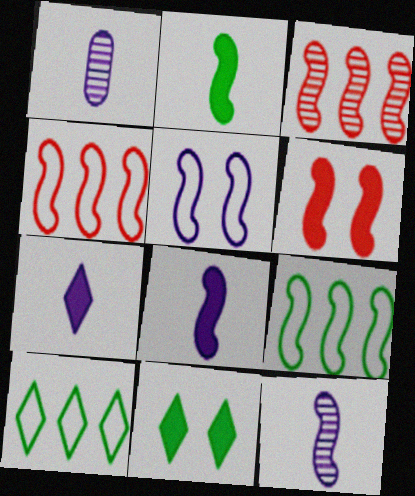[[1, 4, 11], 
[1, 6, 10], 
[2, 3, 5], 
[6, 9, 12]]